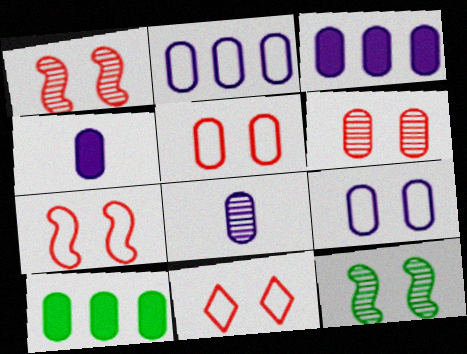[[3, 8, 9], 
[5, 7, 11], 
[5, 8, 10]]